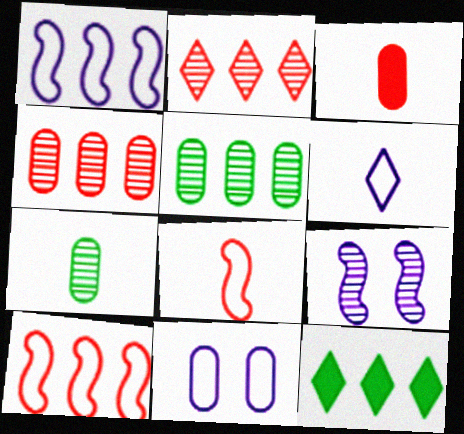[[1, 4, 12], 
[1, 6, 11], 
[2, 7, 9], 
[3, 5, 11]]